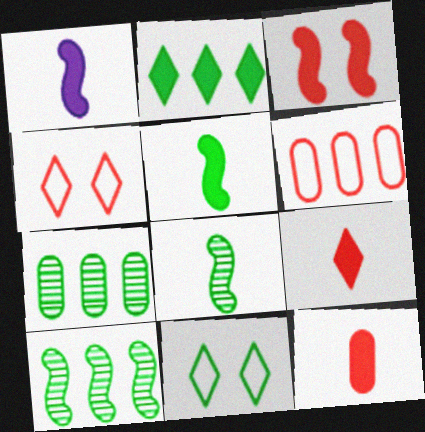[[1, 4, 7], 
[5, 7, 11]]